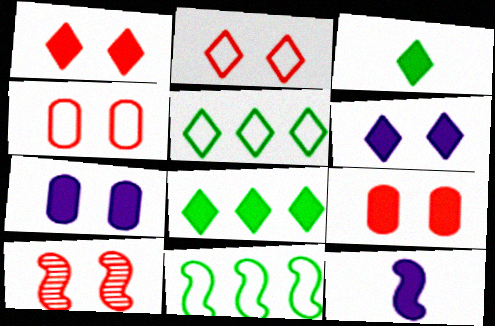[[1, 4, 10], 
[2, 9, 10], 
[8, 9, 12], 
[10, 11, 12]]